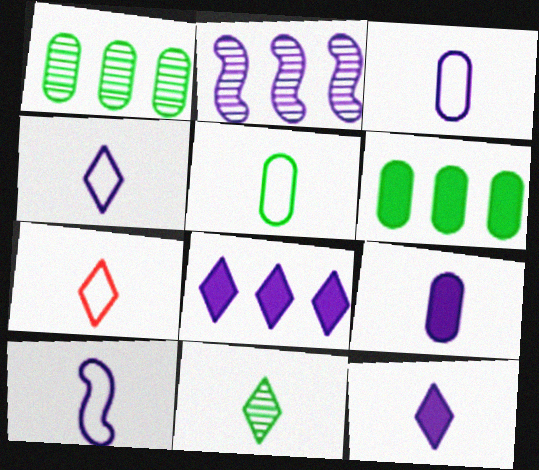[[3, 4, 10], 
[5, 7, 10], 
[7, 11, 12]]